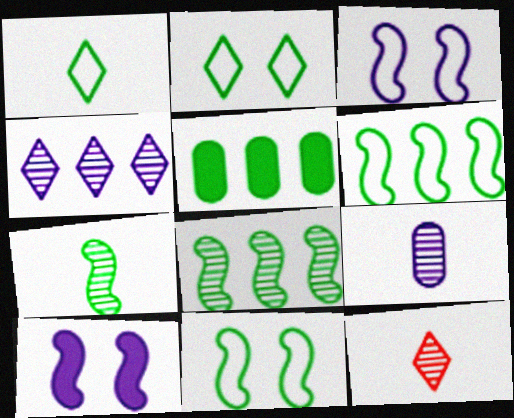[[2, 5, 7], 
[3, 5, 12], 
[7, 9, 12]]